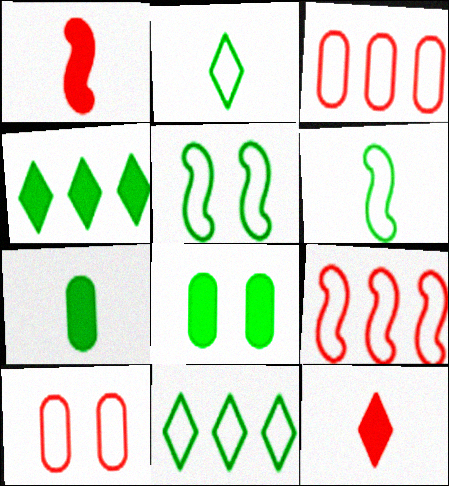[]